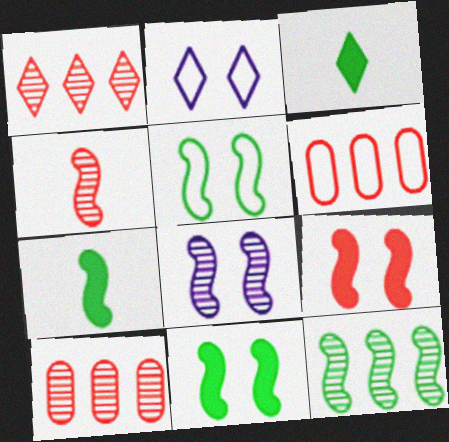[[1, 2, 3], 
[2, 7, 10], 
[3, 6, 8], 
[4, 8, 12], 
[5, 7, 12], 
[5, 8, 9]]